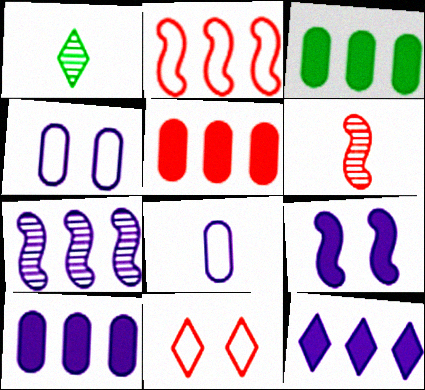[[1, 11, 12], 
[3, 5, 10], 
[5, 6, 11]]